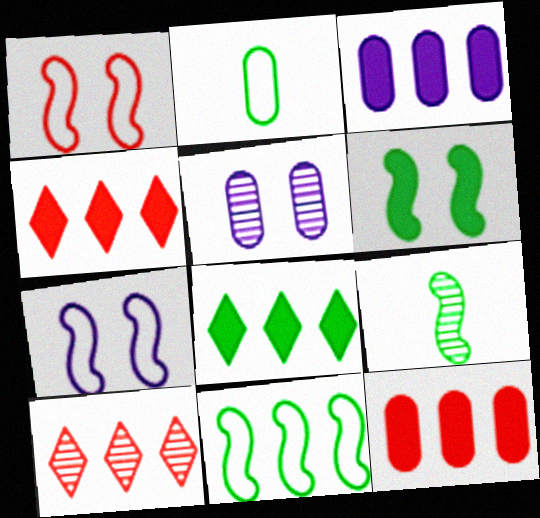[[2, 5, 12], 
[3, 10, 11], 
[5, 9, 10], 
[6, 9, 11]]